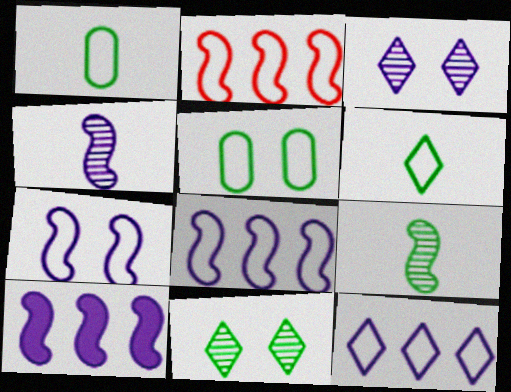[[4, 7, 10]]